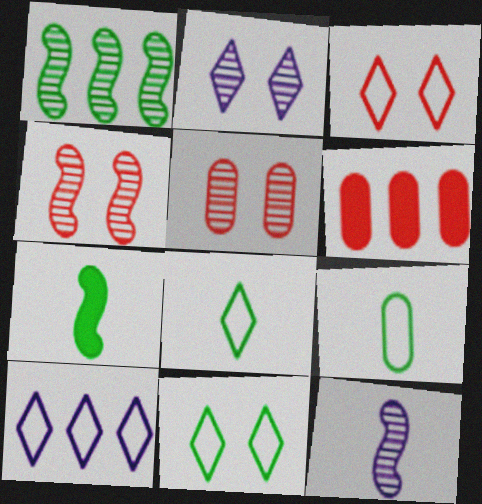[[1, 4, 12], 
[1, 6, 10], 
[3, 8, 10], 
[5, 7, 10], 
[6, 11, 12]]